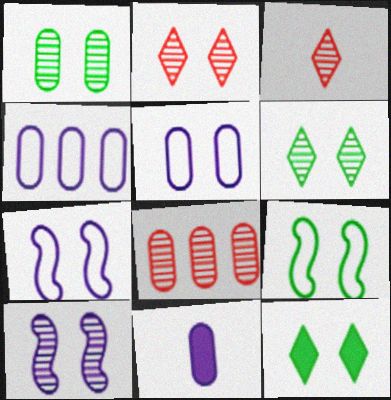[[1, 2, 10], 
[1, 9, 12]]